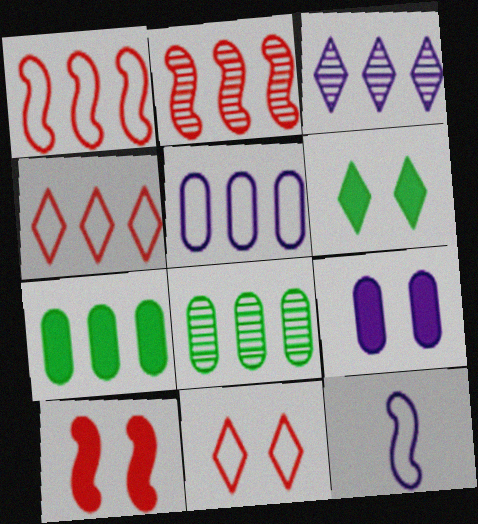[[1, 3, 7], 
[2, 3, 8], 
[3, 9, 12], 
[6, 9, 10]]